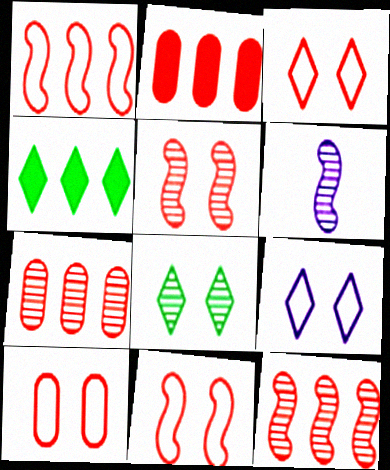[[3, 10, 11], 
[4, 6, 10], 
[6, 7, 8]]